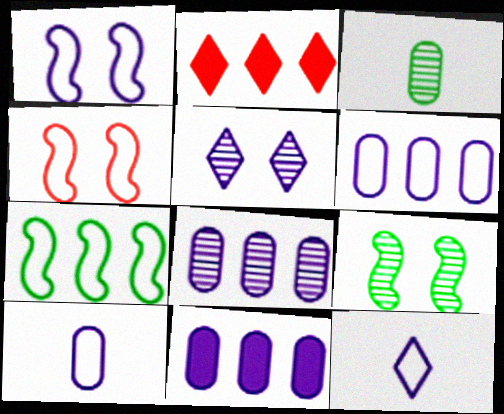[[1, 2, 3], 
[1, 6, 12], 
[2, 7, 8], 
[2, 9, 10], 
[6, 8, 11]]